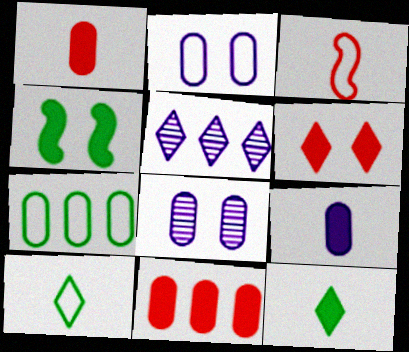[[1, 7, 8], 
[5, 6, 10]]